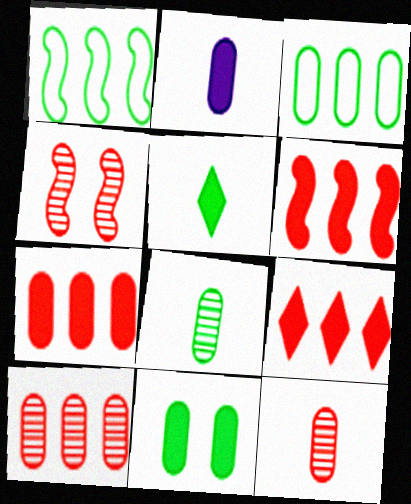[[2, 7, 11], 
[3, 8, 11], 
[6, 7, 9]]